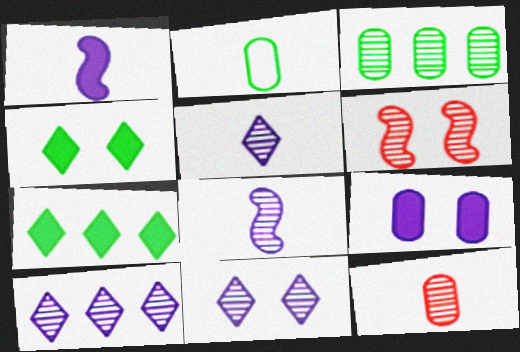[[3, 5, 6], 
[5, 10, 11]]